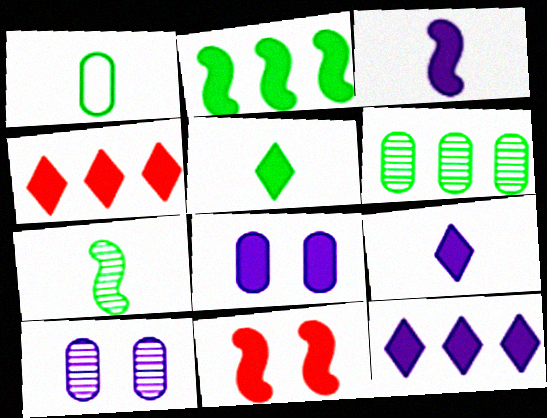[[1, 5, 7], 
[2, 3, 11], 
[3, 8, 12]]